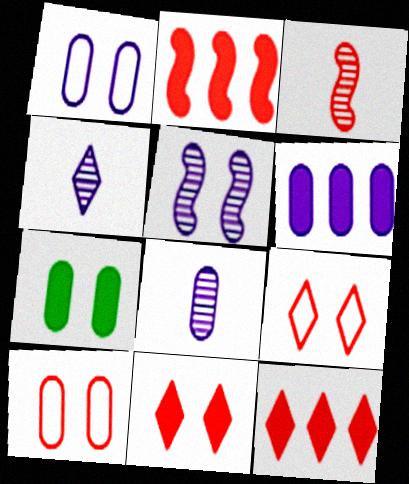[[1, 6, 8], 
[3, 10, 12], 
[5, 7, 9]]